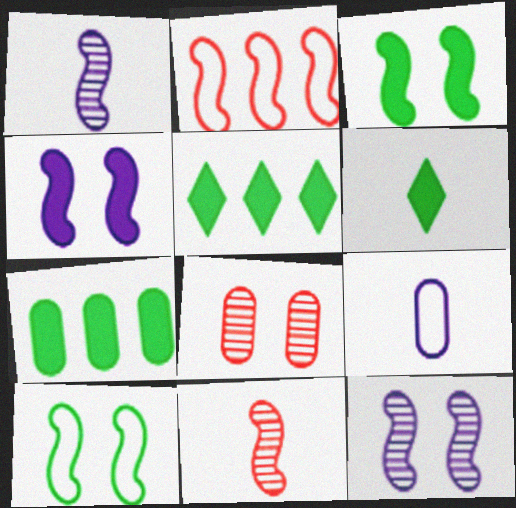[[1, 2, 3], 
[3, 6, 7], 
[6, 9, 11], 
[7, 8, 9]]